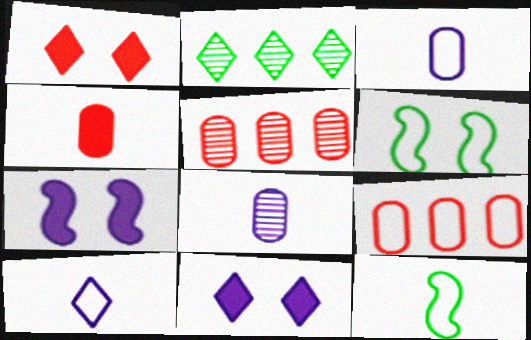[[1, 2, 10], 
[5, 11, 12], 
[6, 9, 10]]